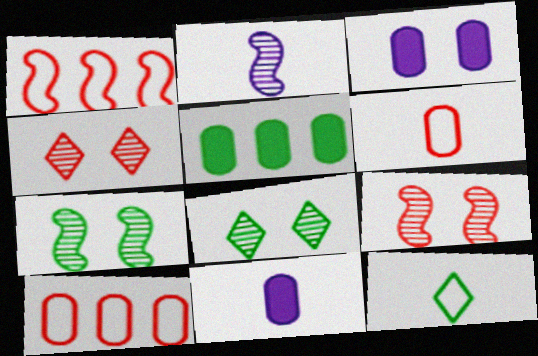[[1, 8, 11], 
[5, 7, 12]]